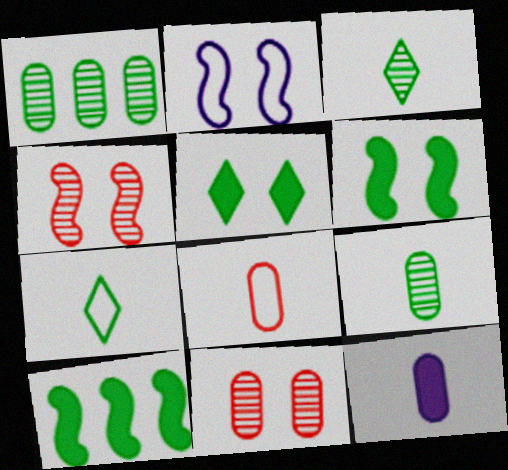[[1, 6, 7], 
[2, 4, 6], 
[2, 5, 11], 
[8, 9, 12]]